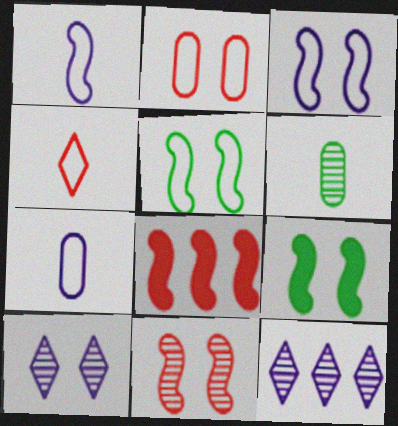[[2, 9, 10], 
[3, 9, 11], 
[6, 11, 12]]